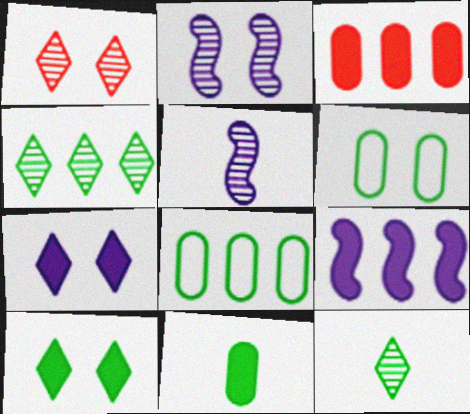[]